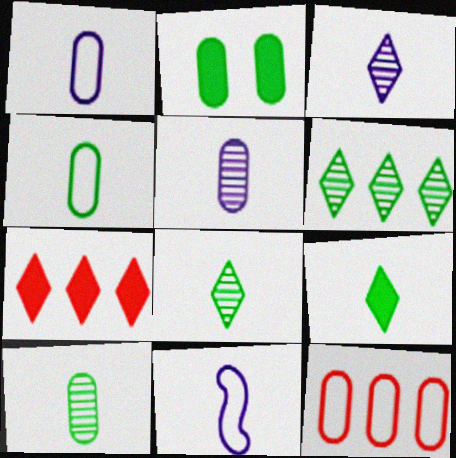[[2, 5, 12]]